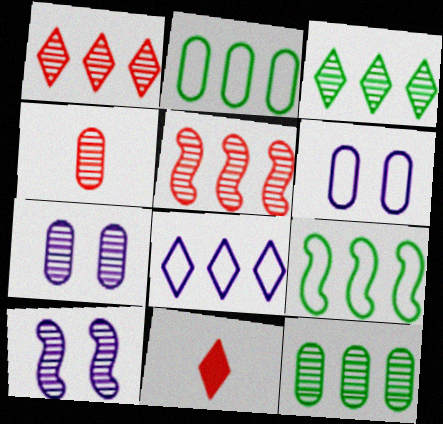[[2, 10, 11], 
[3, 4, 10], 
[4, 7, 12], 
[7, 9, 11]]